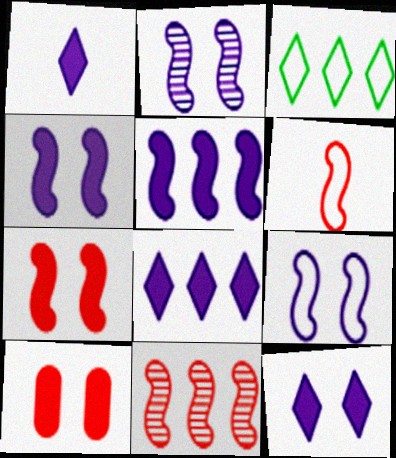[[1, 8, 12], 
[2, 4, 9], 
[6, 7, 11]]